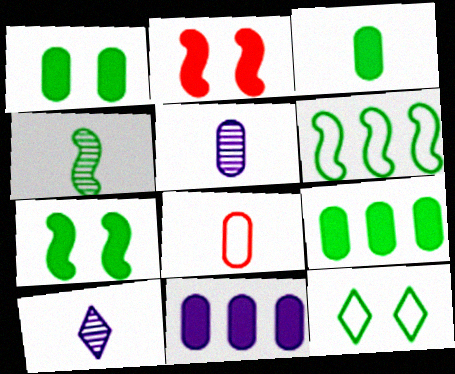[[1, 3, 9], 
[3, 5, 8], 
[4, 6, 7], 
[4, 9, 12]]